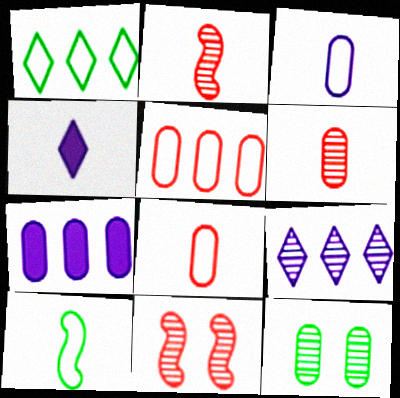[[2, 9, 12], 
[4, 6, 10], 
[7, 8, 12]]